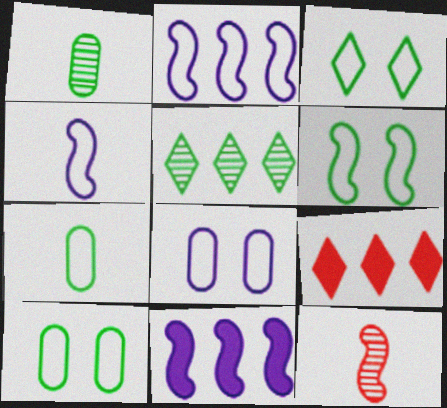[[3, 6, 10], 
[6, 11, 12]]